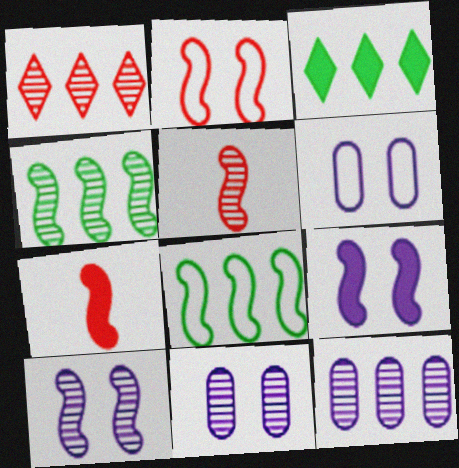[[1, 4, 12], 
[3, 5, 6], 
[4, 5, 10], 
[5, 8, 9], 
[7, 8, 10]]